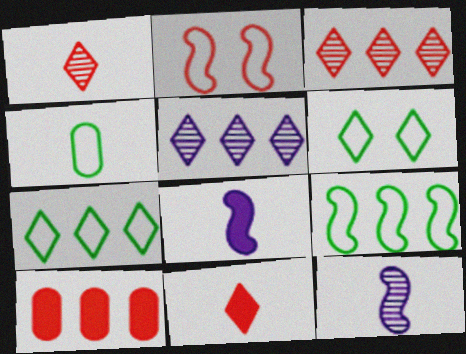[[1, 2, 10], 
[1, 4, 8], 
[4, 6, 9], 
[4, 11, 12], 
[5, 6, 11], 
[5, 9, 10], 
[6, 10, 12]]